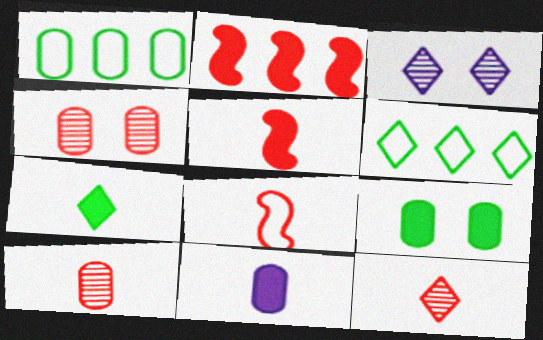[[1, 3, 5], 
[1, 4, 11], 
[5, 7, 11]]